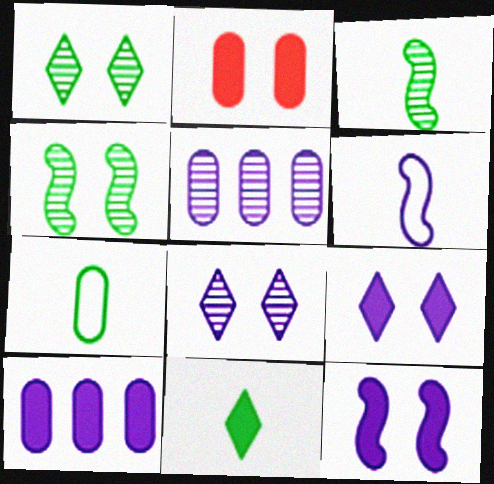[[2, 5, 7], 
[3, 7, 11], 
[5, 6, 9], 
[6, 8, 10]]